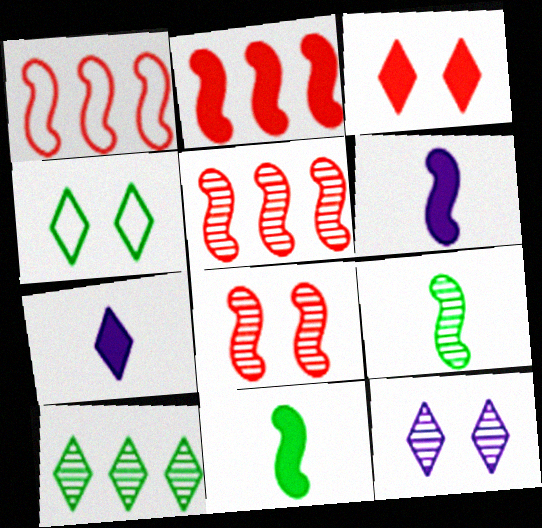[[1, 2, 5], 
[3, 4, 12]]